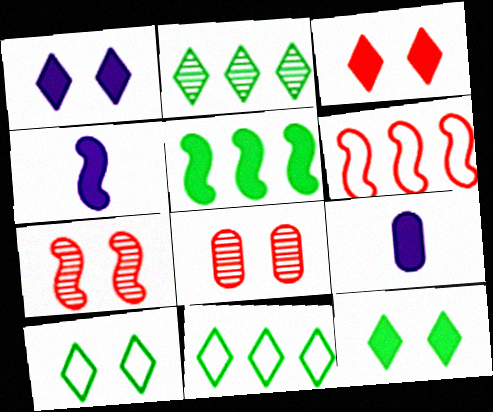[[1, 3, 12], 
[3, 5, 9], 
[4, 8, 11], 
[7, 9, 11]]